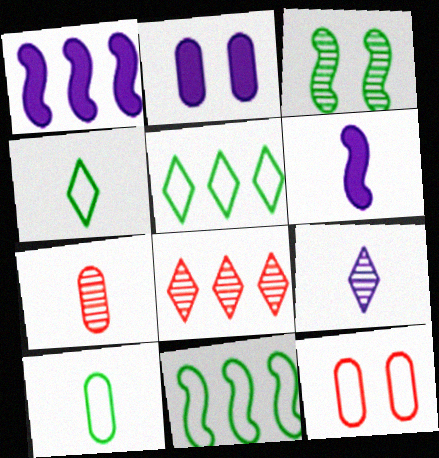[[4, 6, 7]]